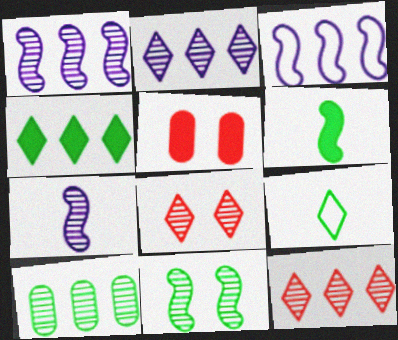[[1, 5, 9], 
[1, 10, 12], 
[7, 8, 10]]